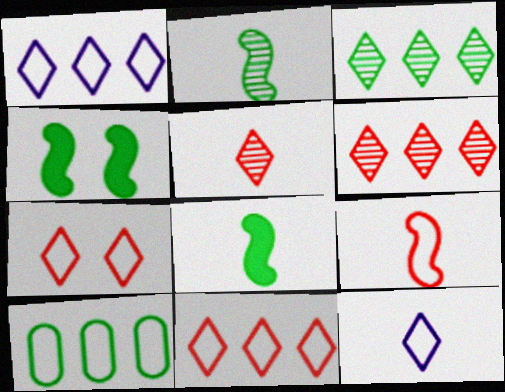[]